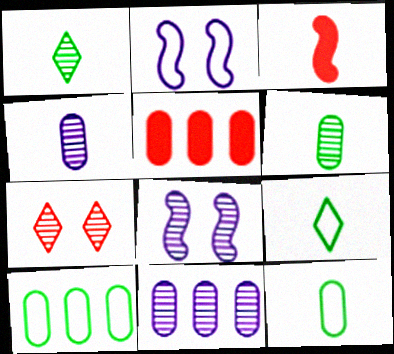[[1, 2, 5], 
[3, 4, 9], 
[5, 8, 9], 
[5, 10, 11]]